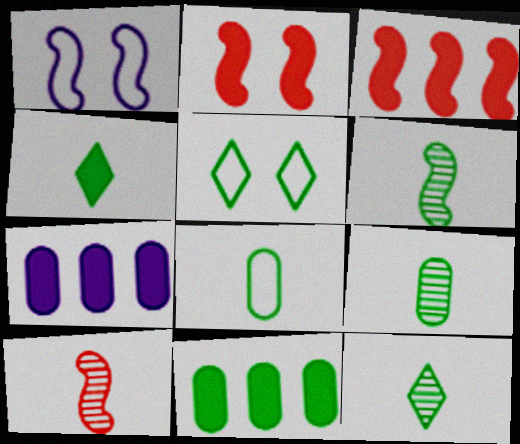[[1, 3, 6], 
[2, 4, 7], 
[4, 6, 8], 
[5, 6, 11], 
[5, 7, 10], 
[6, 9, 12]]